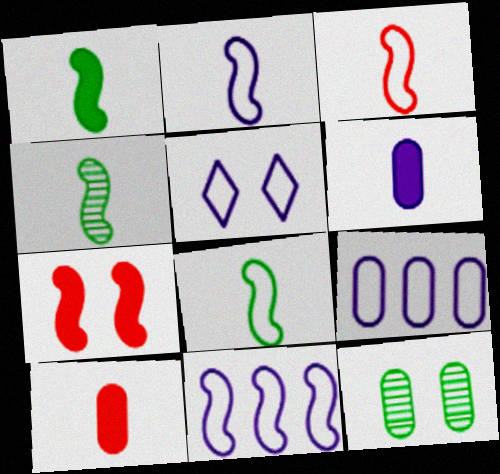[[1, 4, 8], 
[2, 3, 8], 
[2, 5, 9], 
[4, 7, 11], 
[5, 7, 12], 
[9, 10, 12]]